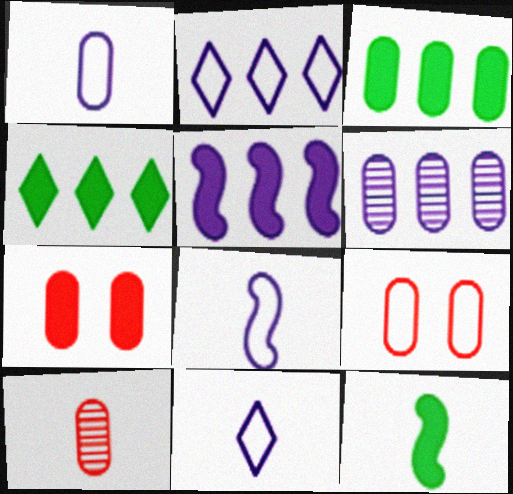[[1, 8, 11], 
[2, 5, 6], 
[10, 11, 12]]